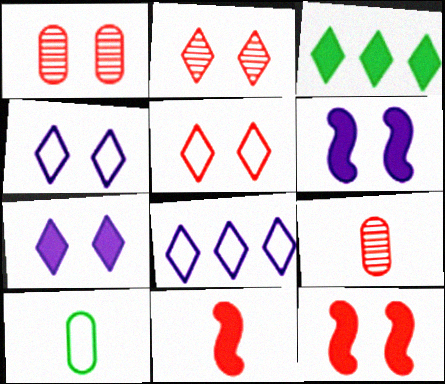[[1, 5, 12]]